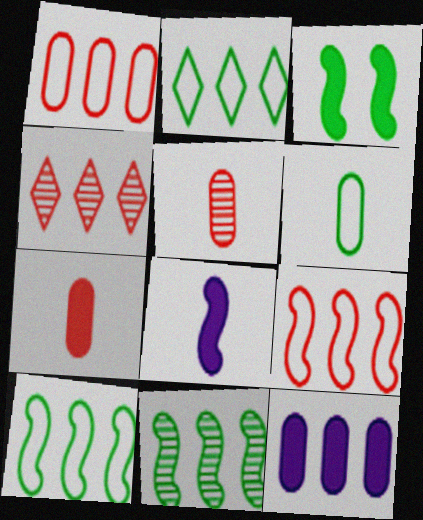[[4, 10, 12]]